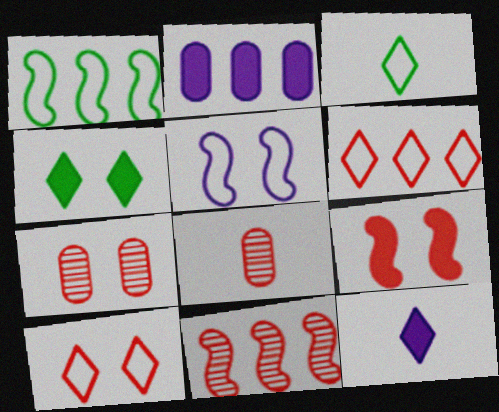[[1, 7, 12], 
[4, 5, 7], 
[6, 8, 9], 
[7, 9, 10]]